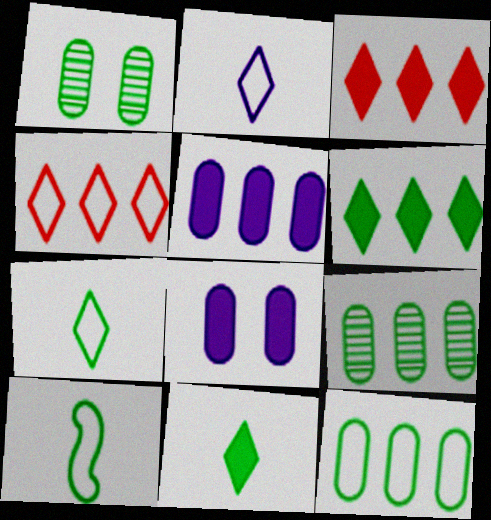[[1, 6, 10]]